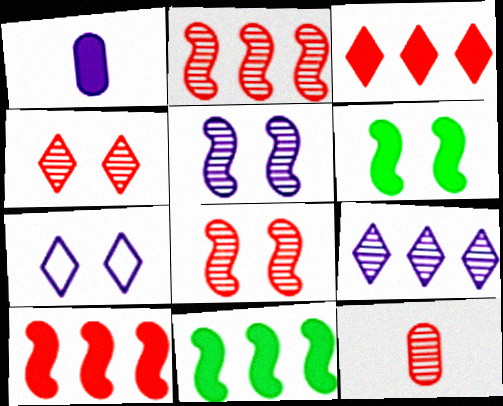[[1, 3, 6], 
[2, 4, 12], 
[7, 11, 12]]